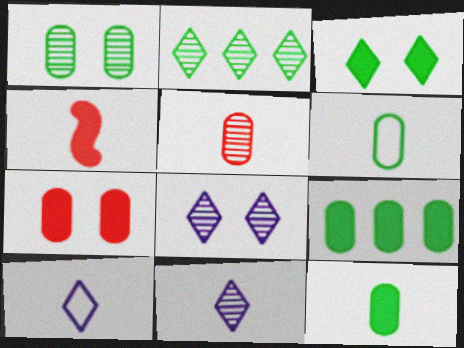[[1, 6, 9], 
[4, 6, 11]]